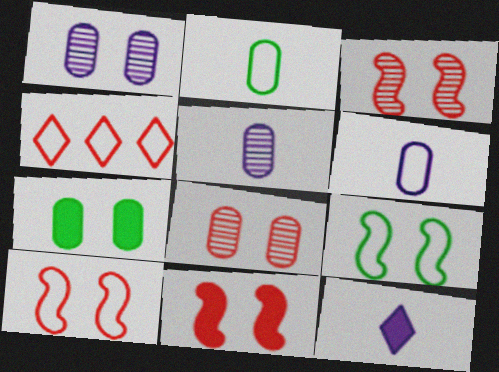[[3, 10, 11], 
[4, 6, 9]]